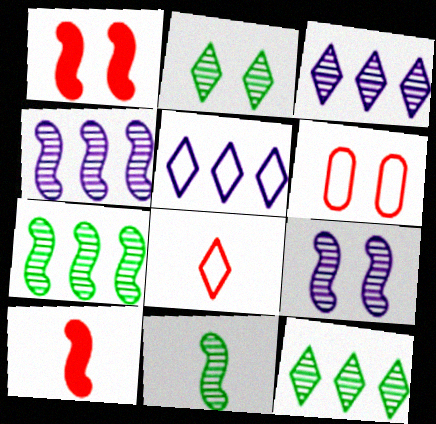[]